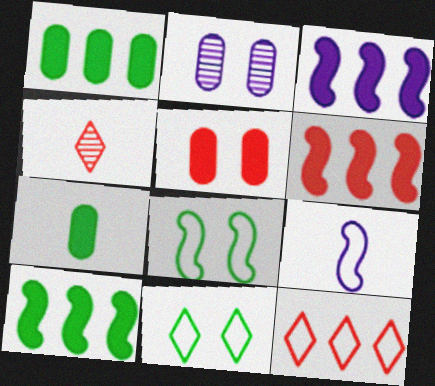[[3, 6, 10], 
[4, 7, 9]]